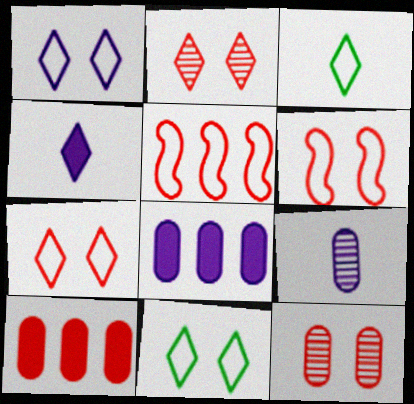[[1, 7, 11]]